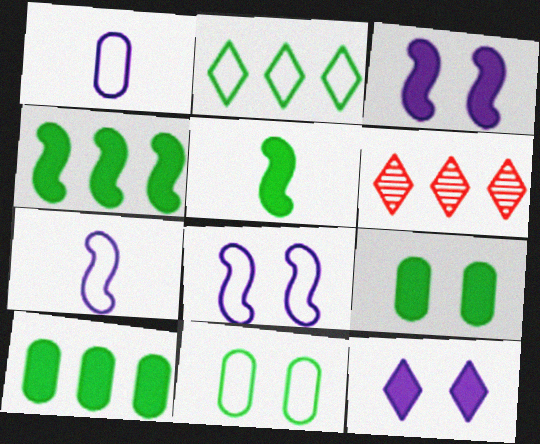[[6, 7, 9]]